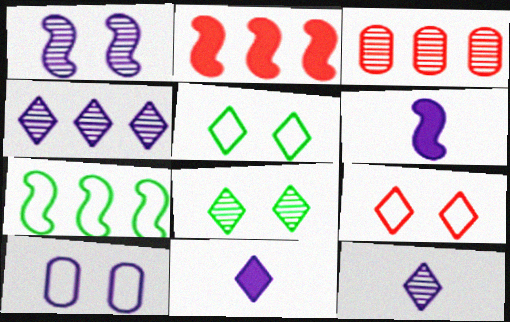[[3, 5, 6], 
[4, 6, 10]]